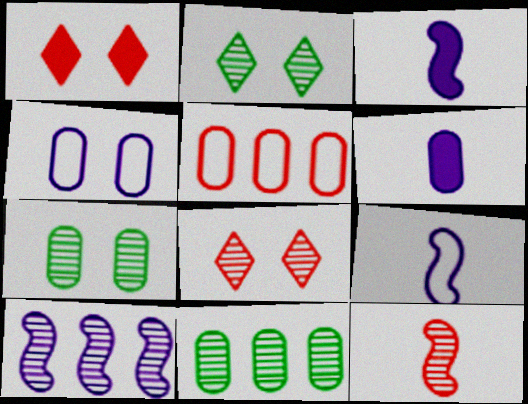[[1, 5, 12], 
[1, 9, 11], 
[2, 3, 5], 
[5, 6, 7]]